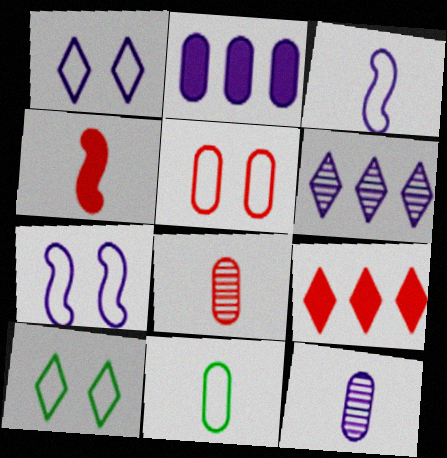[[5, 7, 10]]